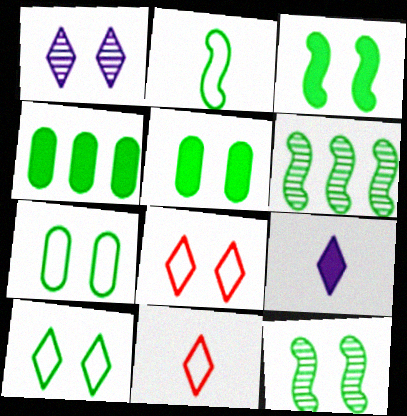[[2, 3, 6], 
[5, 10, 12]]